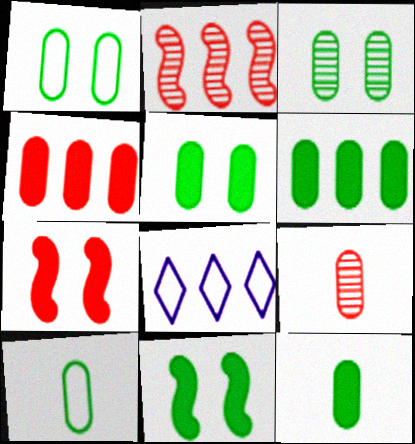[[1, 3, 5], 
[2, 6, 8], 
[3, 6, 10], 
[5, 6, 12], 
[8, 9, 11]]